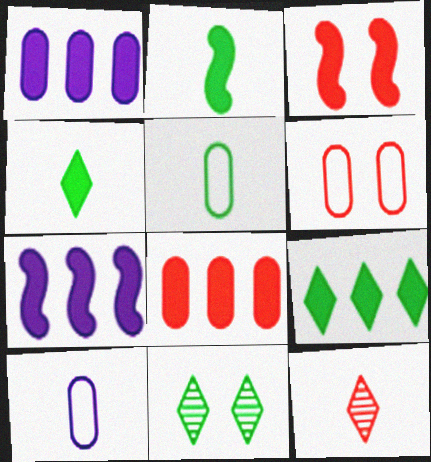[[1, 3, 4], 
[2, 3, 7], 
[2, 10, 12], 
[7, 8, 9]]